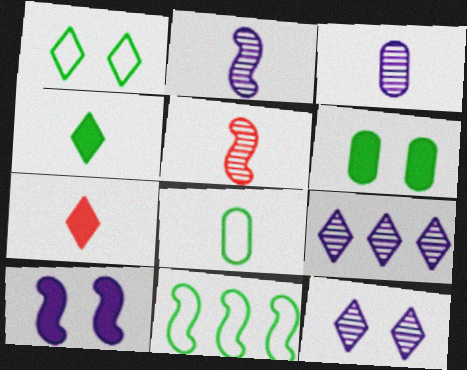[[1, 7, 9], 
[1, 8, 11], 
[2, 7, 8], 
[5, 10, 11]]